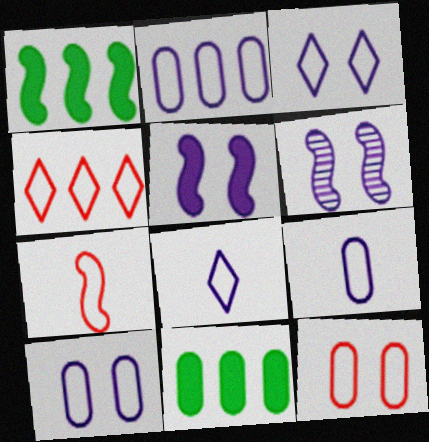[[1, 6, 7], 
[2, 9, 10], 
[4, 7, 12]]